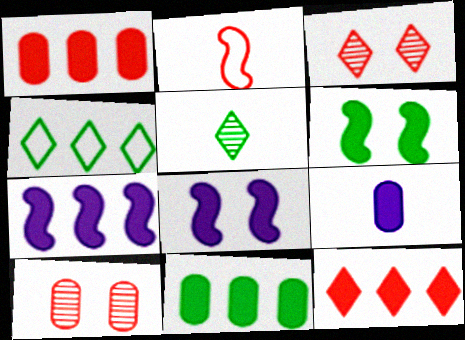[[1, 2, 3], 
[2, 5, 9], 
[2, 10, 12], 
[6, 9, 12], 
[7, 11, 12]]